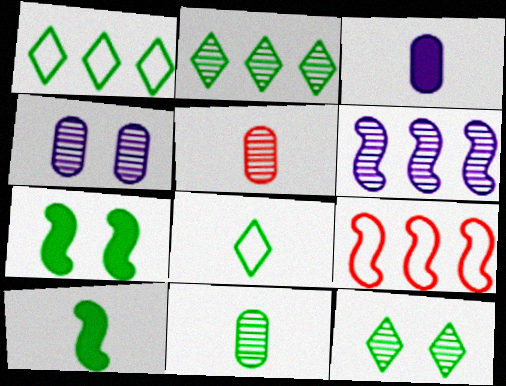[[1, 7, 11], 
[3, 9, 12], 
[5, 6, 12], 
[8, 10, 11]]